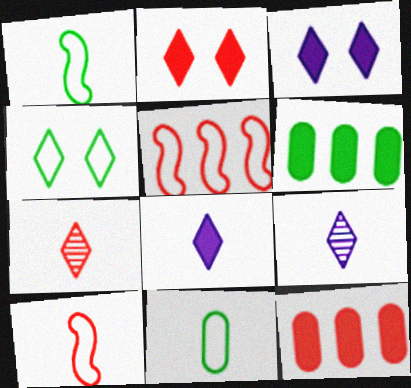[]